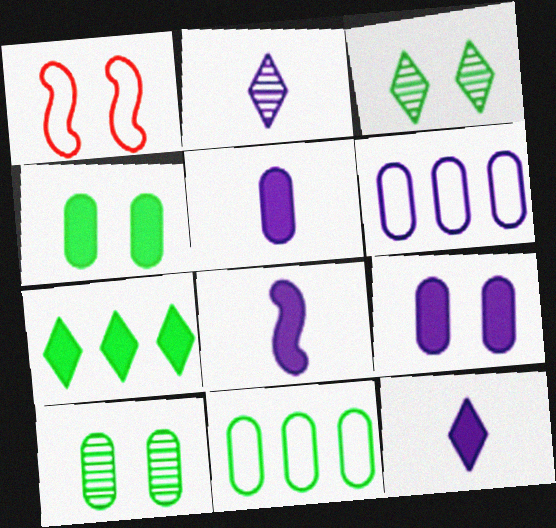[[1, 3, 9], 
[5, 8, 12]]